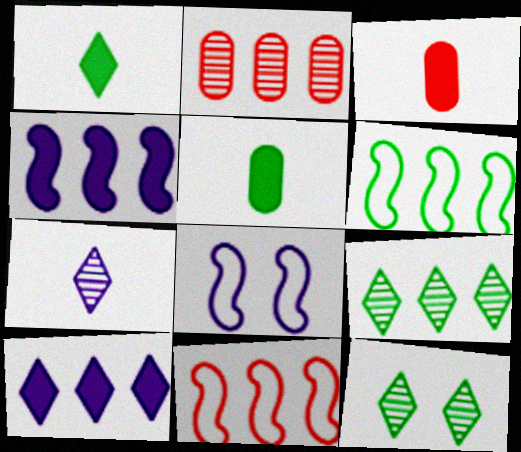[[1, 2, 8], 
[2, 6, 10], 
[3, 8, 9], 
[5, 6, 12]]